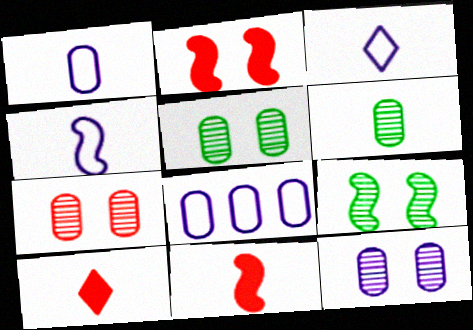[[1, 3, 4], 
[3, 6, 11], 
[4, 6, 10], 
[5, 7, 12], 
[8, 9, 10]]